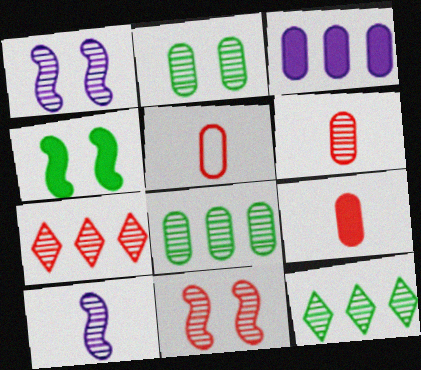[[1, 6, 12], 
[2, 3, 5], 
[2, 7, 10], 
[5, 6, 9], 
[6, 7, 11]]